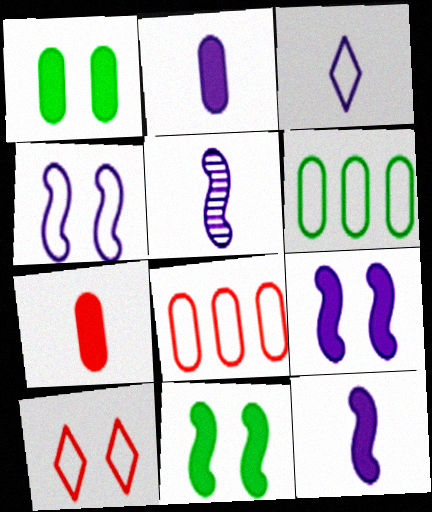[[2, 3, 5]]